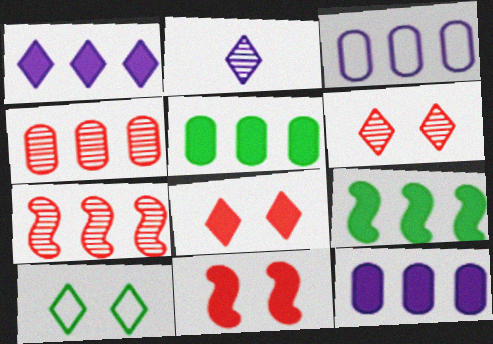[[3, 4, 5]]